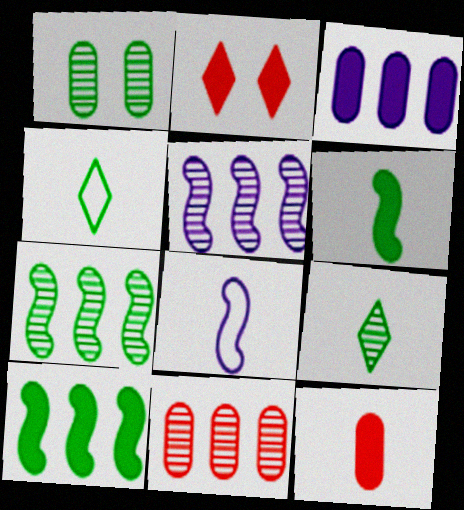[[1, 4, 10], 
[1, 7, 9], 
[2, 3, 6], 
[8, 9, 12]]